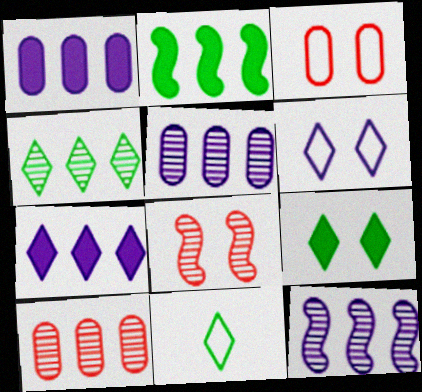[[1, 8, 11], 
[4, 9, 11], 
[4, 10, 12]]